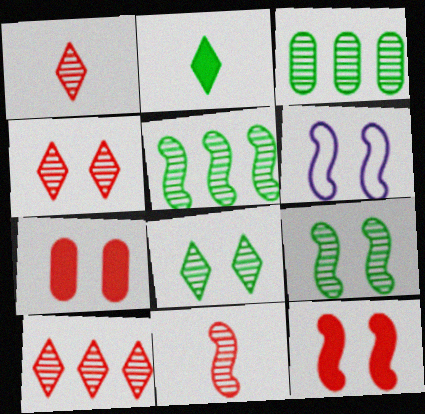[[1, 4, 10], 
[6, 7, 8], 
[6, 9, 12]]